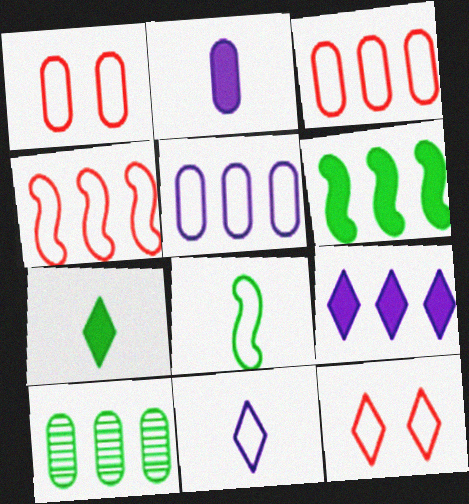[[1, 2, 10], 
[4, 9, 10], 
[5, 8, 12]]